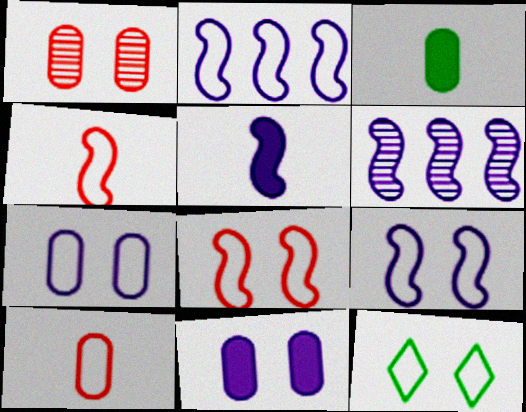[[2, 10, 12], 
[5, 6, 9], 
[7, 8, 12]]